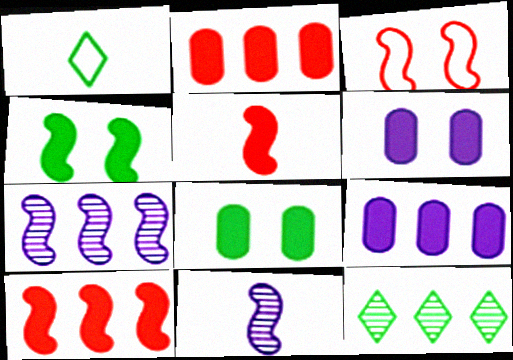[]